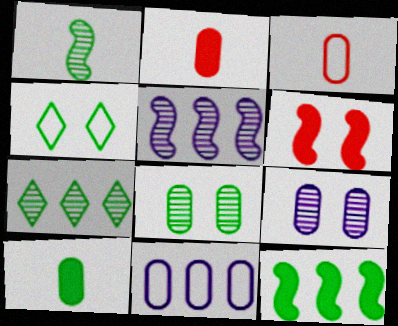[[1, 7, 8], 
[2, 4, 5], 
[2, 8, 11], 
[4, 6, 9]]